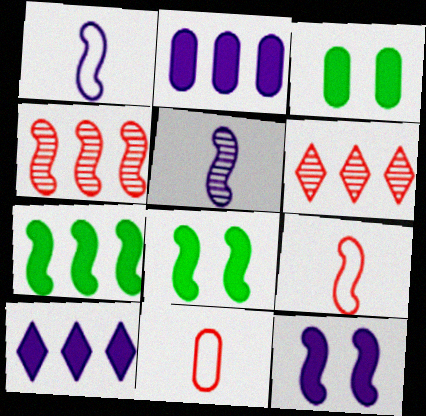[[1, 3, 6], 
[1, 4, 8]]